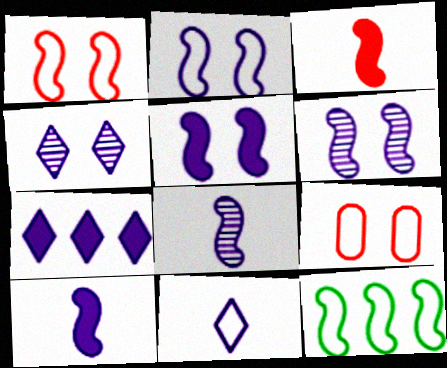[[2, 5, 6], 
[3, 6, 12], 
[4, 7, 11], 
[9, 11, 12]]